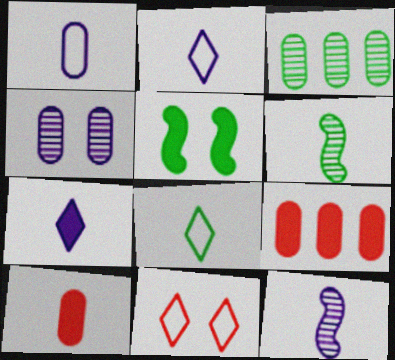[[1, 7, 12], 
[2, 6, 10], 
[3, 5, 8], 
[4, 5, 11], 
[5, 7, 9], 
[8, 10, 12]]